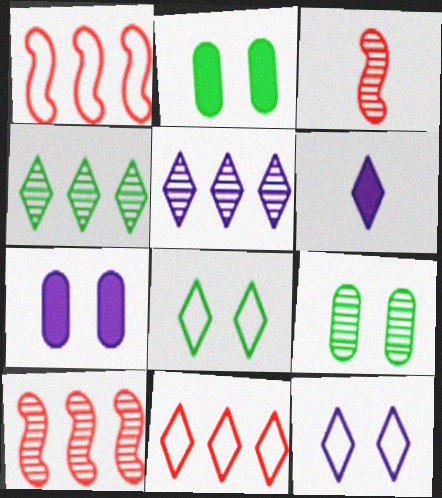[[1, 6, 9], 
[3, 5, 9], 
[5, 6, 12]]